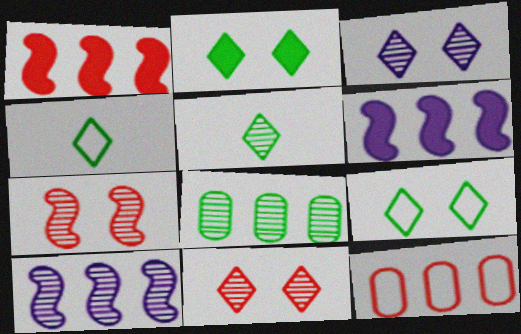[]